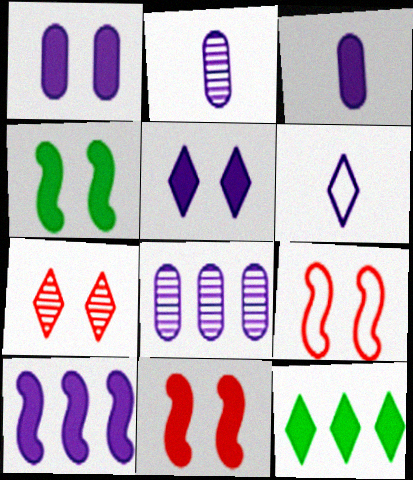[[2, 9, 12], 
[3, 5, 10], 
[3, 11, 12], 
[6, 7, 12]]